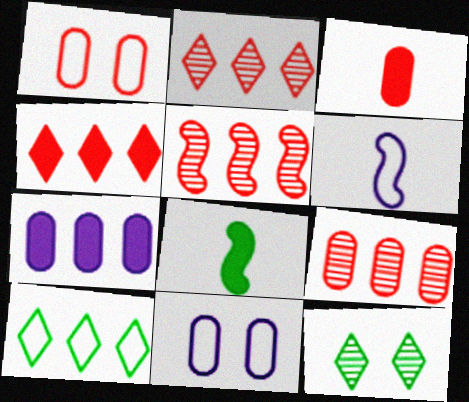[[1, 3, 9], 
[1, 6, 10], 
[2, 5, 9], 
[2, 8, 11], 
[5, 7, 10]]